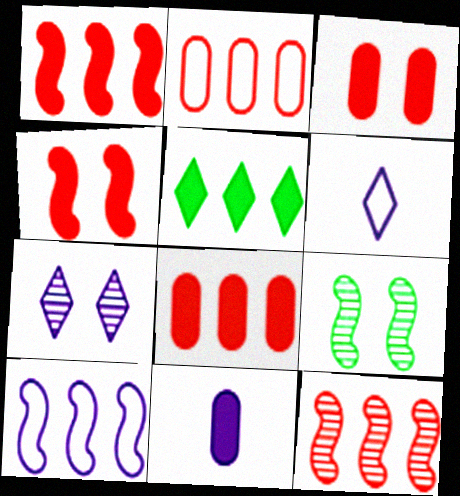[[4, 5, 11], 
[6, 8, 9], 
[7, 10, 11]]